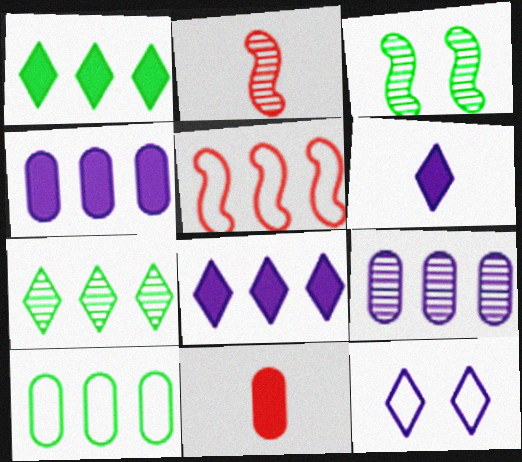[[1, 5, 9], 
[4, 5, 7]]